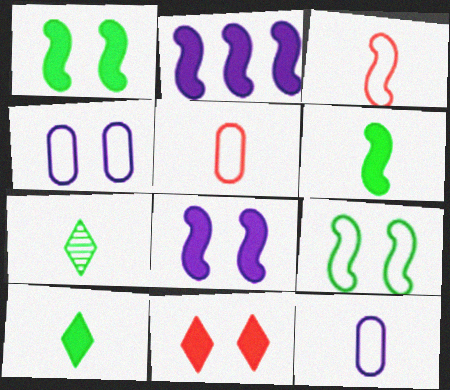[]